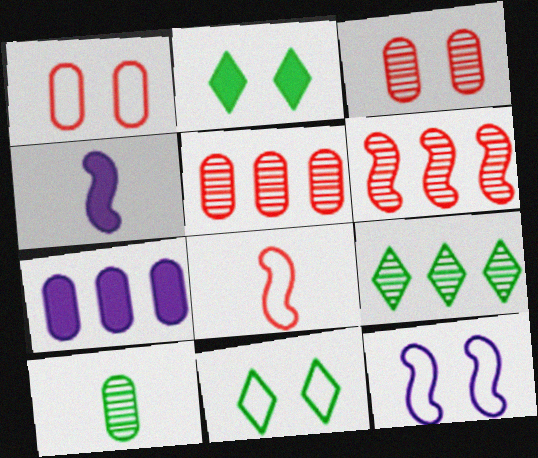[[1, 4, 9], 
[1, 7, 10], 
[1, 11, 12], 
[2, 3, 12], 
[4, 5, 11]]